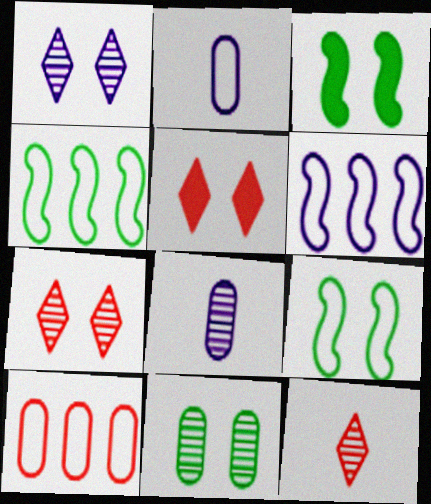[[4, 5, 8]]